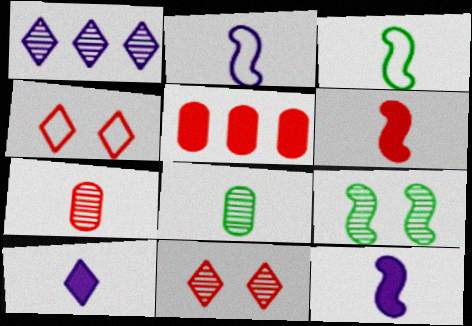[[1, 7, 9], 
[3, 7, 10]]